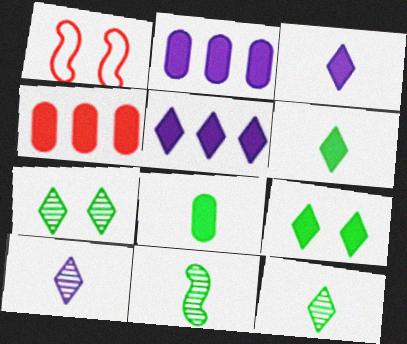[[1, 2, 12]]